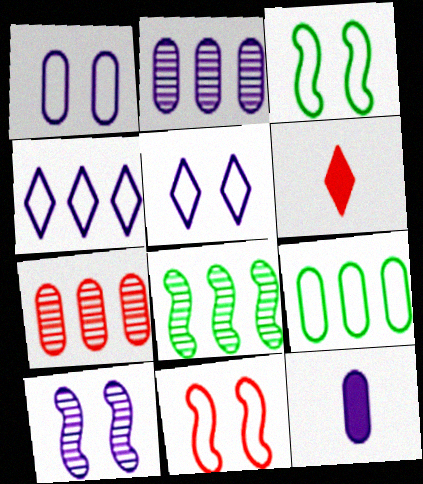[[1, 2, 12], 
[1, 6, 8], 
[2, 3, 6], 
[4, 10, 12], 
[6, 7, 11], 
[6, 9, 10]]